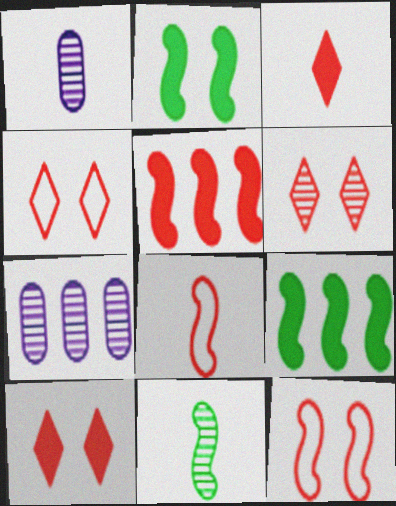[[1, 4, 9], 
[4, 6, 10], 
[6, 7, 11]]